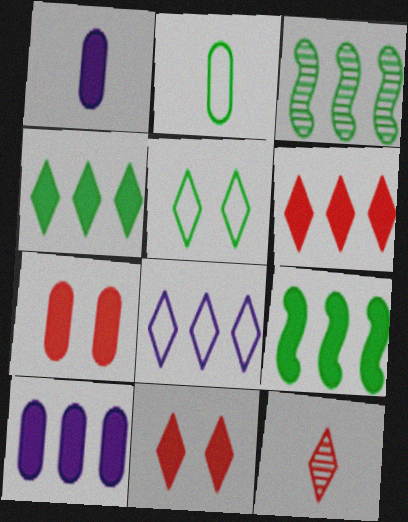[[1, 9, 11], 
[6, 9, 10]]